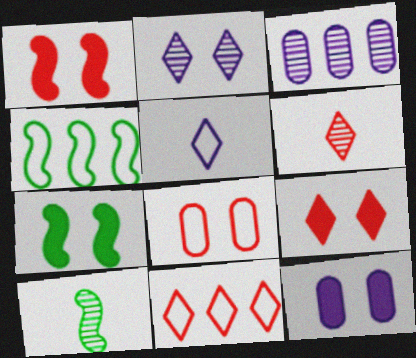[[2, 7, 8], 
[4, 5, 8], 
[4, 6, 12], 
[4, 7, 10], 
[6, 9, 11], 
[7, 9, 12], 
[10, 11, 12]]